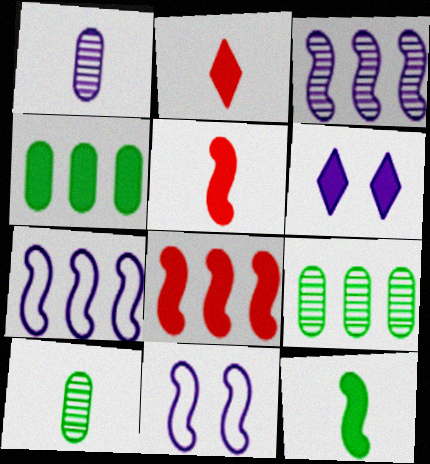[[1, 6, 7], 
[2, 9, 11], 
[4, 5, 6]]